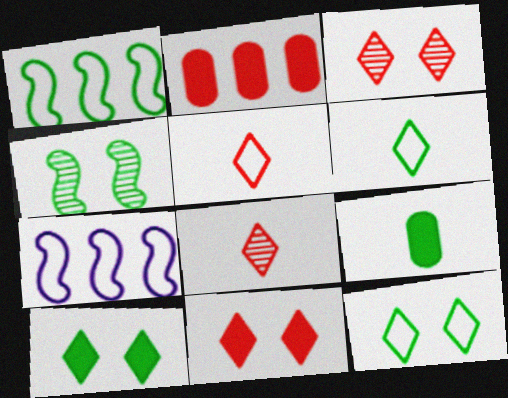[[3, 7, 9]]